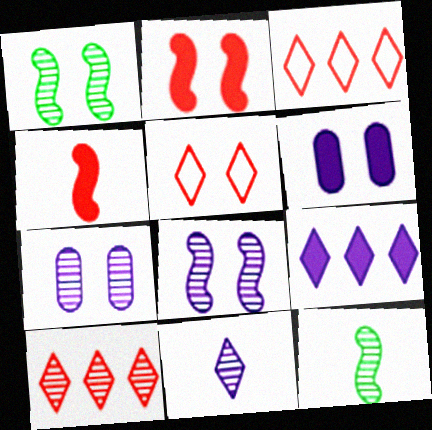[[1, 5, 6], 
[3, 6, 12], 
[7, 10, 12]]